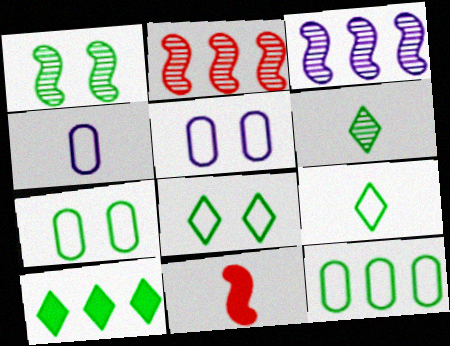[[4, 6, 11], 
[6, 8, 10]]